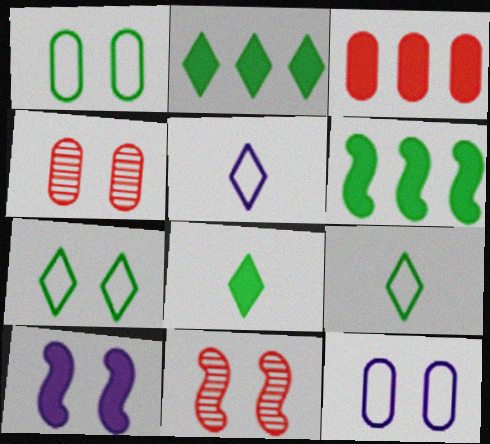[[3, 8, 10], 
[4, 5, 6], 
[4, 7, 10]]